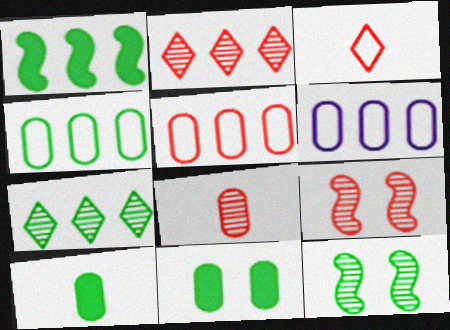[[1, 2, 6], 
[1, 4, 7], 
[2, 8, 9], 
[4, 5, 6], 
[6, 8, 11]]